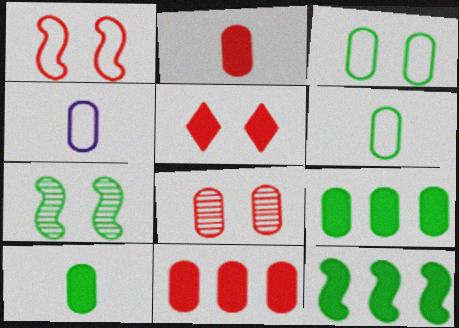[[1, 5, 8], 
[4, 8, 9]]